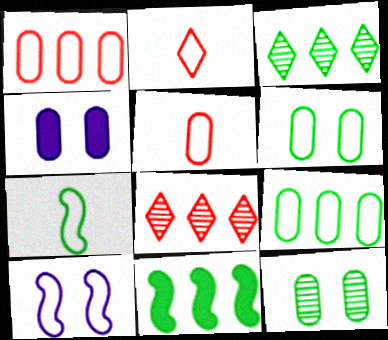[[2, 9, 10], 
[3, 9, 11], 
[4, 7, 8]]